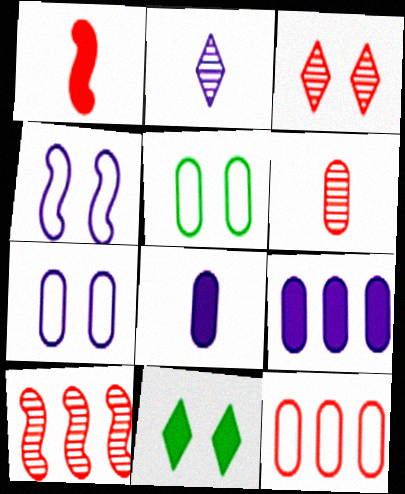[[1, 3, 12], 
[1, 9, 11], 
[2, 4, 9], 
[3, 6, 10], 
[5, 6, 9]]